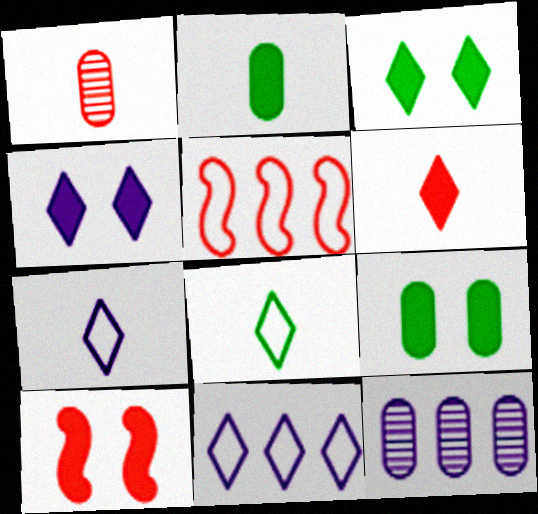[[4, 9, 10], 
[8, 10, 12]]